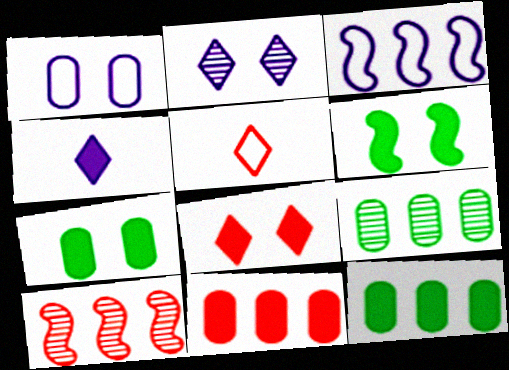[[4, 6, 11]]